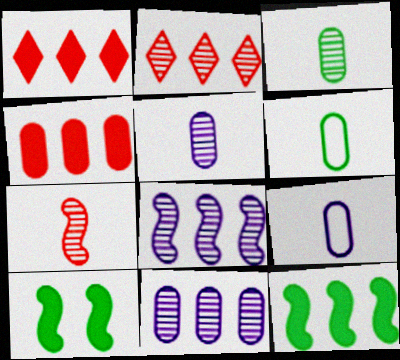[[2, 9, 10]]